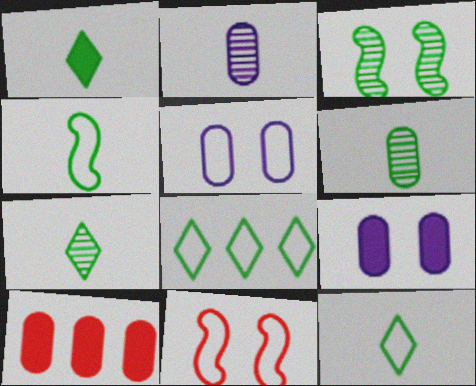[[1, 4, 6], 
[1, 7, 12], 
[5, 6, 10]]